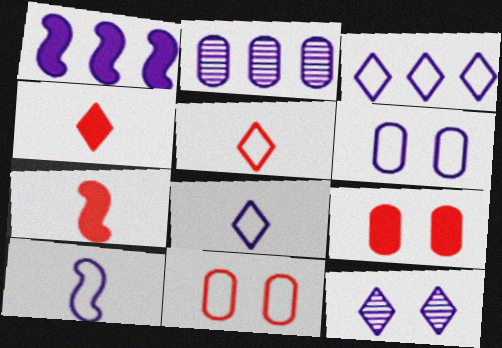[[1, 2, 3], 
[3, 6, 10]]